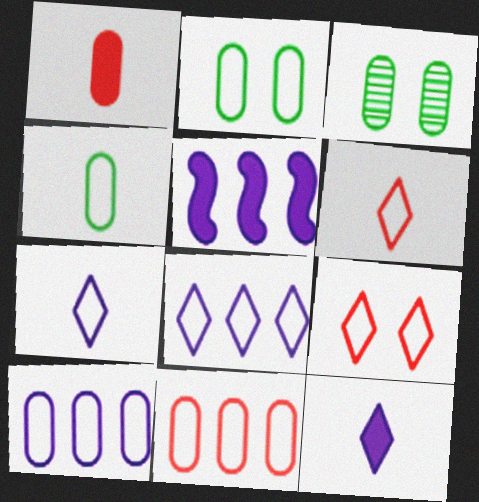[[1, 3, 10], 
[3, 5, 6]]